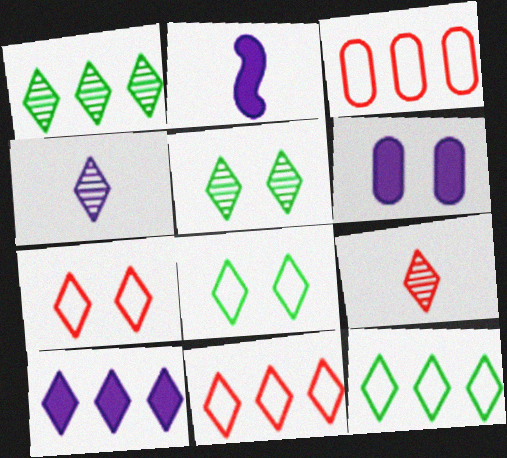[[1, 10, 11], 
[2, 3, 5], 
[2, 6, 10], 
[8, 9, 10]]